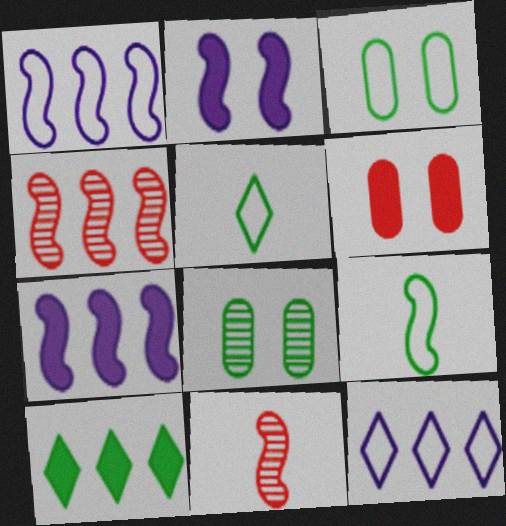[[2, 4, 9], 
[8, 9, 10]]